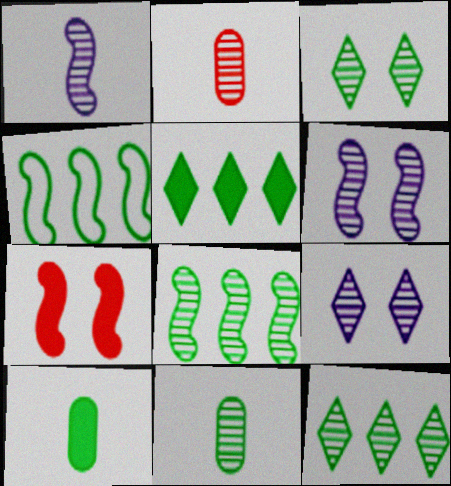[[1, 4, 7], 
[2, 6, 12], 
[2, 8, 9], 
[3, 4, 10], 
[3, 8, 11]]